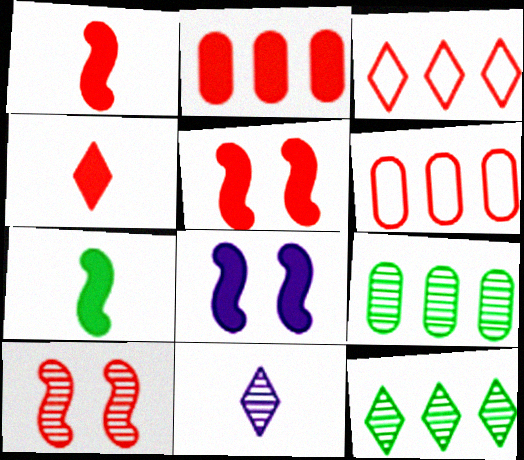[[2, 4, 5], 
[4, 6, 10], 
[9, 10, 11]]